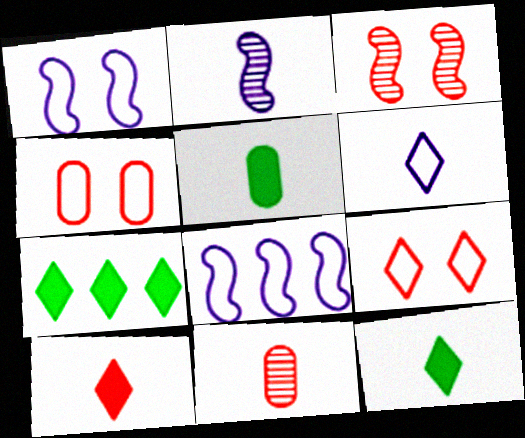[[1, 7, 11], 
[2, 4, 7]]